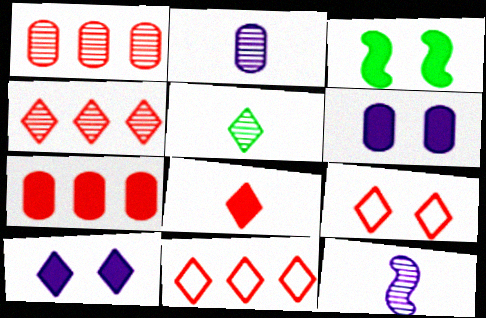[[2, 3, 11], 
[4, 8, 9], 
[5, 10, 11]]